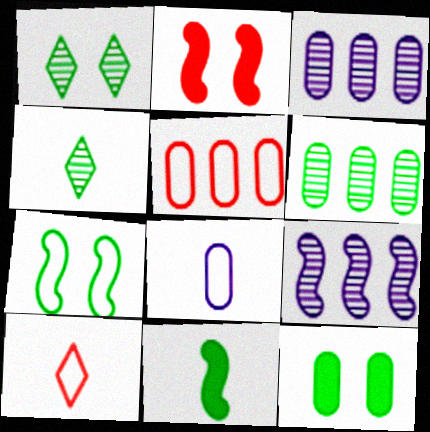[[1, 7, 12], 
[9, 10, 12]]